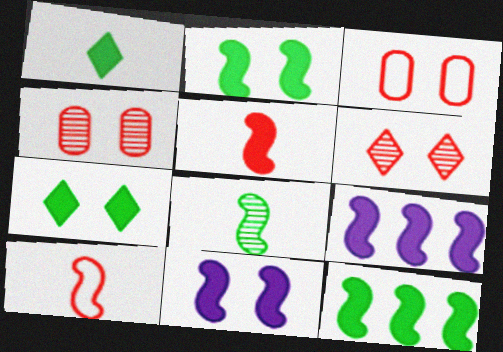[[2, 5, 9], 
[5, 11, 12]]